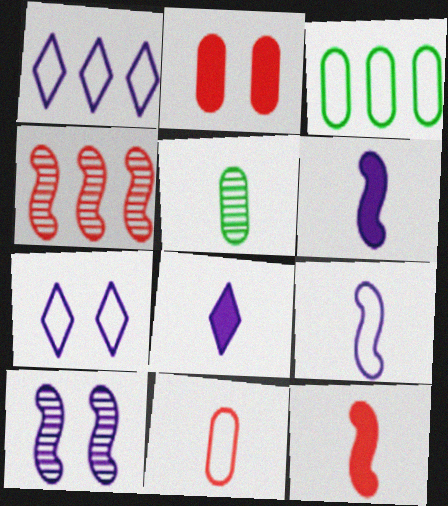[]